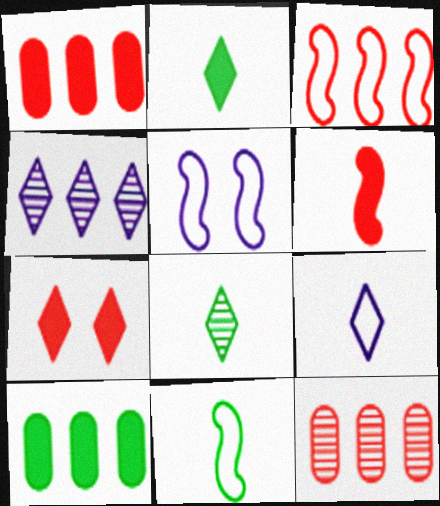[[1, 5, 8], 
[1, 6, 7], 
[2, 5, 12], 
[3, 4, 10], 
[3, 5, 11]]